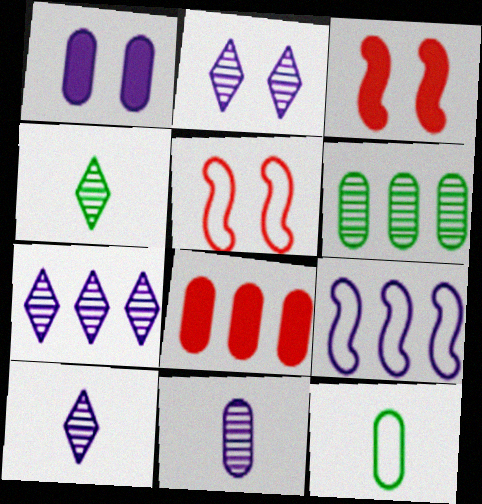[[1, 9, 10], 
[2, 7, 10], 
[3, 7, 12]]